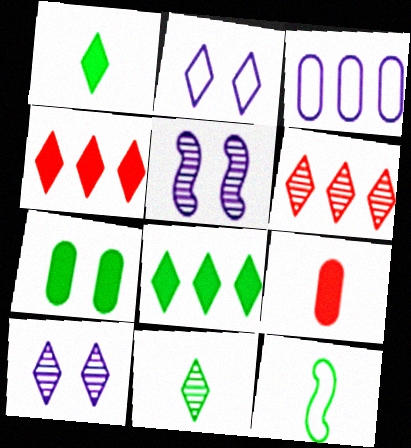[[1, 2, 6], 
[2, 4, 11], 
[6, 10, 11]]